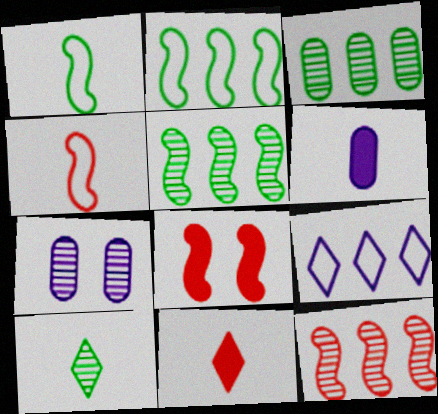[[2, 7, 11], 
[4, 6, 10], 
[4, 8, 12], 
[7, 10, 12]]